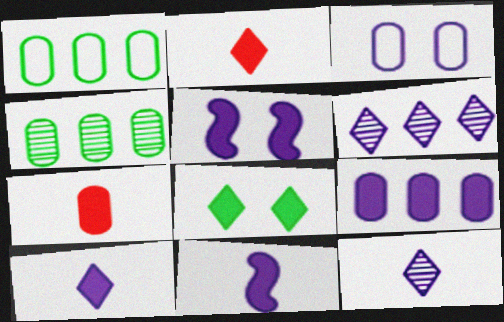[[3, 4, 7], 
[3, 6, 11], 
[5, 9, 10]]